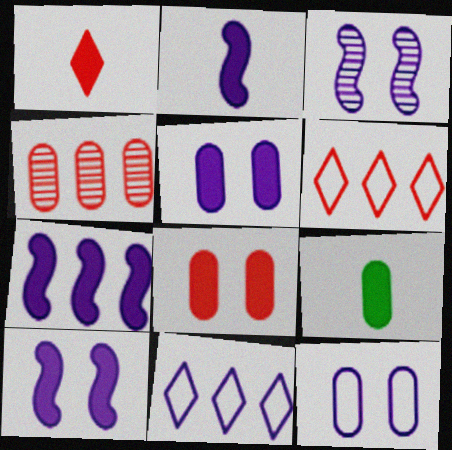[[1, 2, 9], 
[2, 7, 10], 
[3, 6, 9], 
[4, 9, 12]]